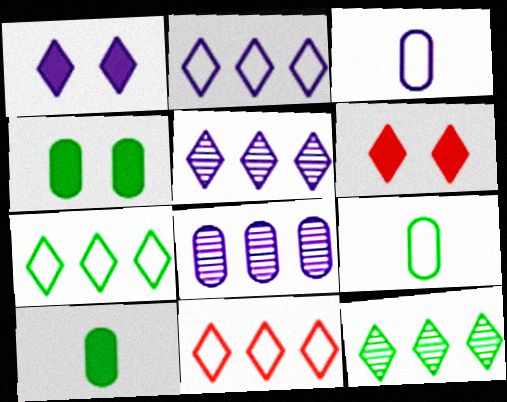[[2, 7, 11]]